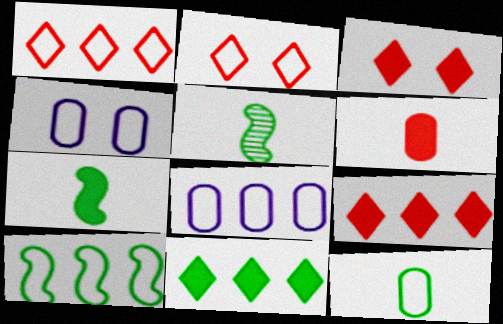[[1, 8, 10], 
[3, 5, 8], 
[4, 5, 9]]